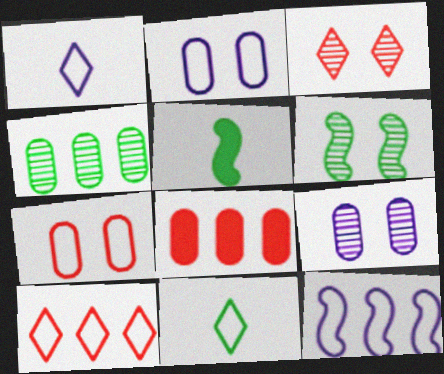[[1, 2, 12], 
[1, 6, 8], 
[3, 6, 9], 
[5, 9, 10], 
[7, 11, 12]]